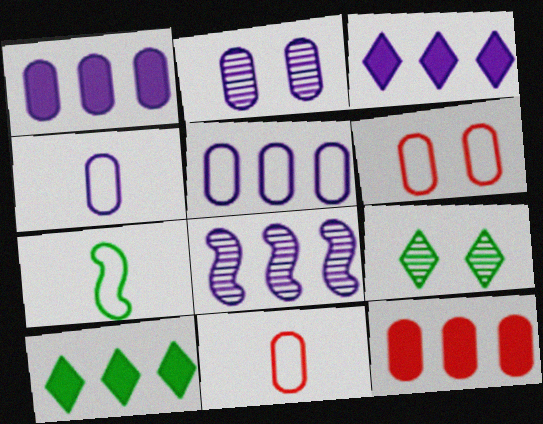[[1, 2, 4], 
[3, 5, 8]]